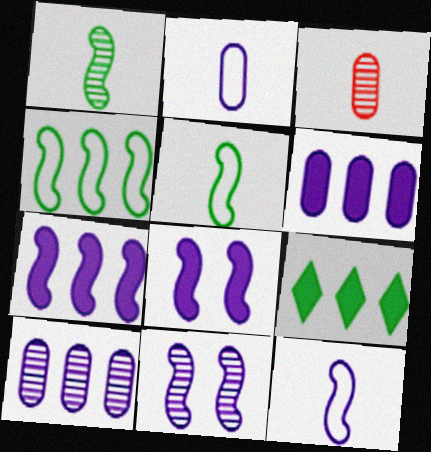[[7, 11, 12]]